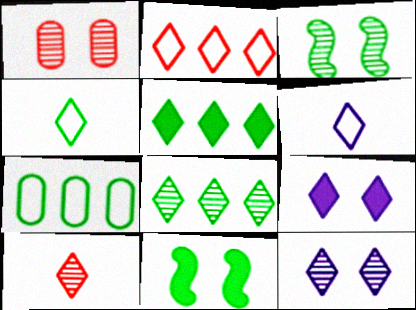[[1, 3, 12], 
[8, 10, 12]]